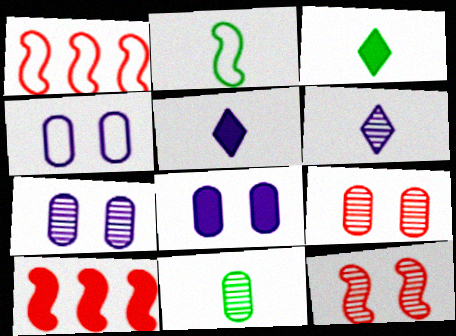[[1, 3, 7], 
[2, 3, 11], 
[3, 8, 10], 
[4, 7, 8]]